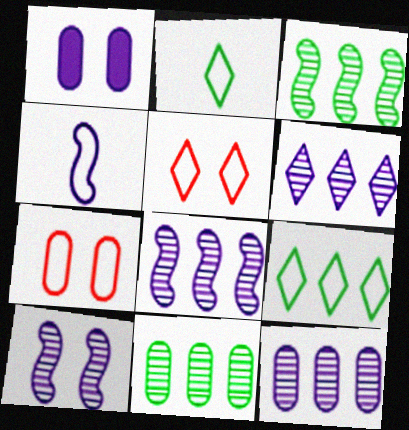[[1, 4, 6], 
[4, 7, 9], 
[6, 8, 12]]